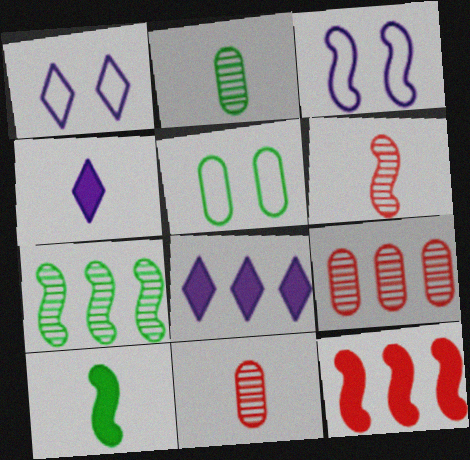[[1, 2, 12], 
[1, 9, 10], 
[5, 6, 8]]